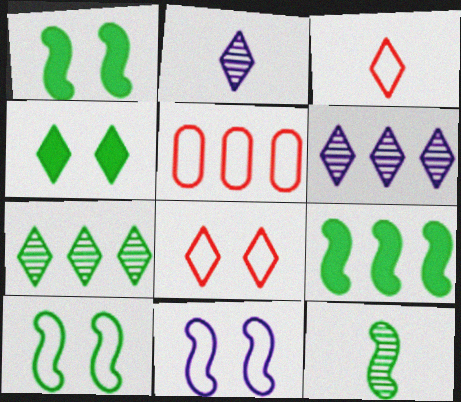[[1, 2, 5], 
[3, 4, 6], 
[5, 6, 9], 
[9, 10, 12]]